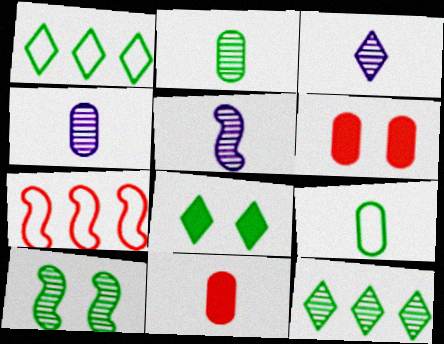[[1, 5, 6], 
[2, 10, 12], 
[3, 4, 5], 
[4, 7, 8], 
[4, 9, 11]]